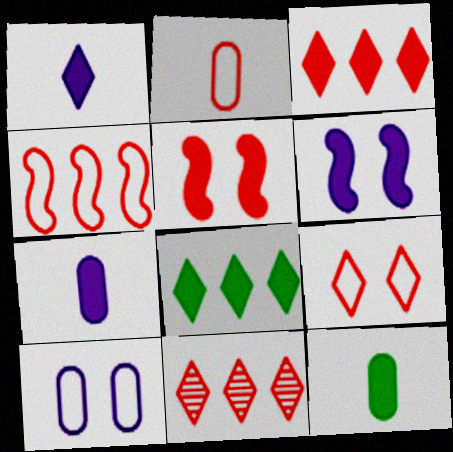[[2, 4, 9], 
[2, 5, 11], 
[3, 6, 12], 
[5, 7, 8]]